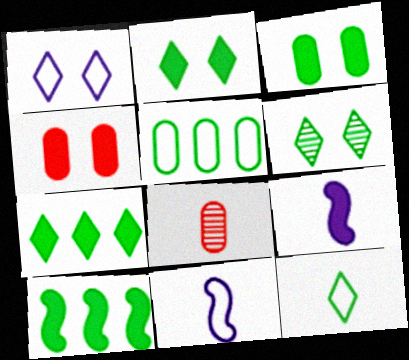[[1, 8, 10], 
[4, 7, 9], 
[6, 7, 12], 
[8, 9, 12]]